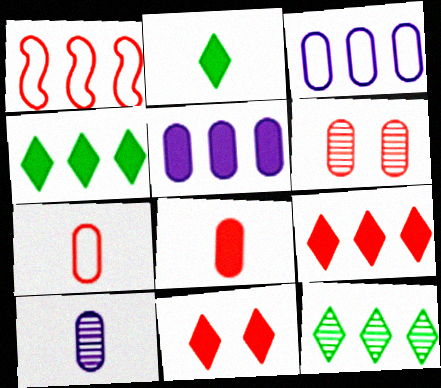[[1, 5, 12]]